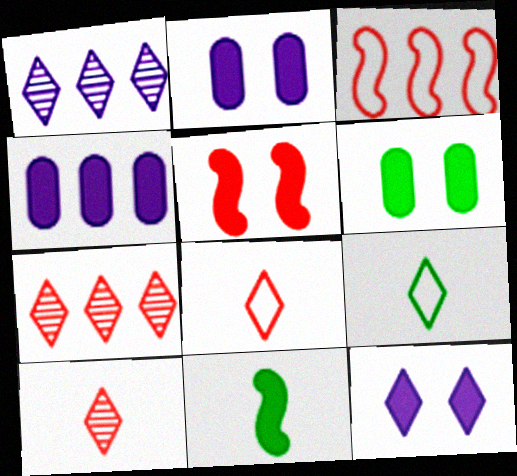[[5, 6, 12], 
[7, 9, 12]]